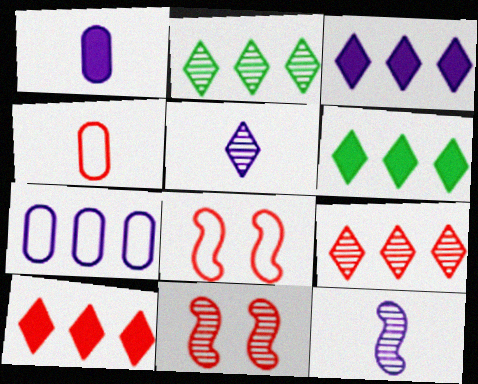[[1, 2, 8], 
[3, 6, 10], 
[4, 10, 11]]